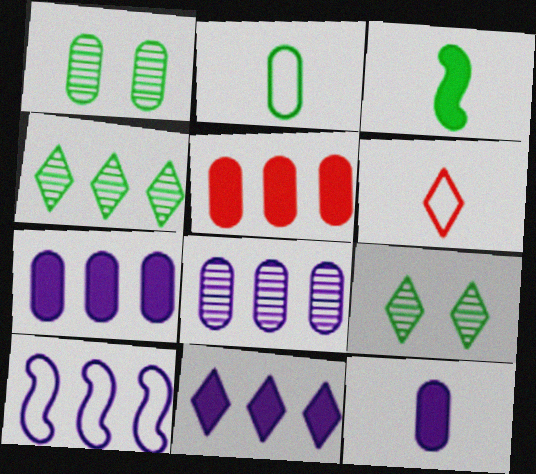[[4, 5, 10], 
[6, 9, 11], 
[8, 10, 11]]